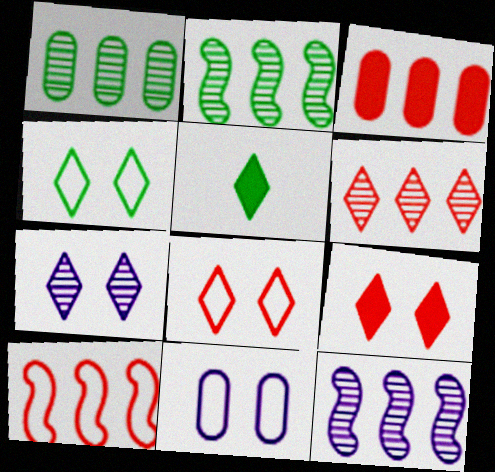[[1, 6, 12], 
[3, 6, 10], 
[4, 7, 9]]